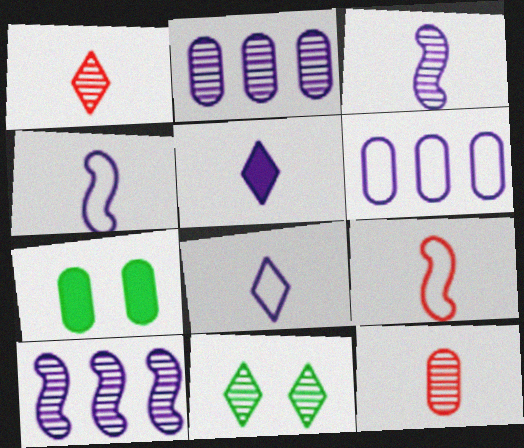[[6, 7, 12], 
[10, 11, 12]]